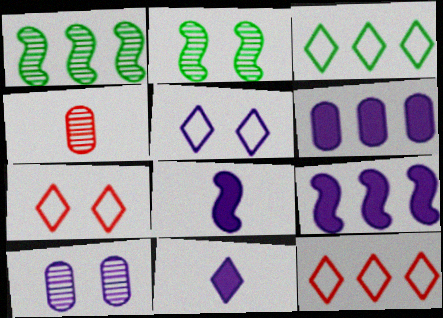[[1, 6, 12]]